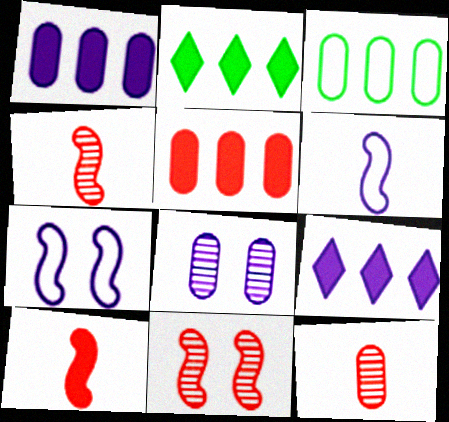[[2, 7, 12], 
[6, 8, 9]]